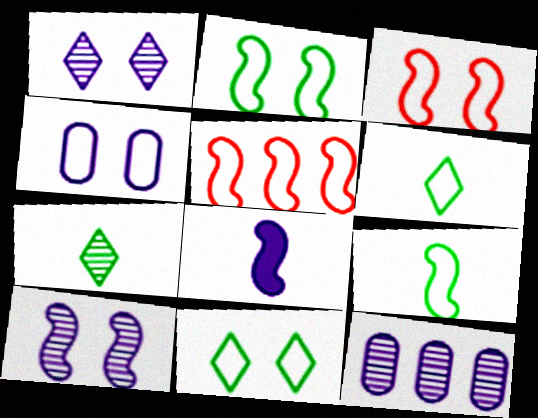[[3, 4, 11], 
[4, 5, 6]]